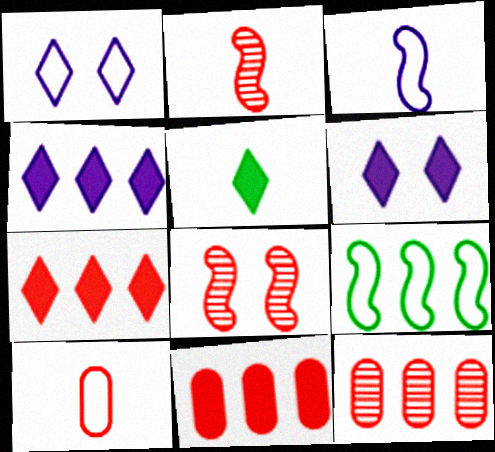[[1, 9, 10], 
[4, 9, 12], 
[5, 6, 7], 
[7, 8, 10]]